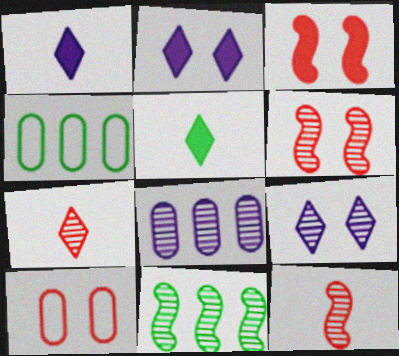[[1, 4, 6], 
[1, 10, 11], 
[2, 4, 12]]